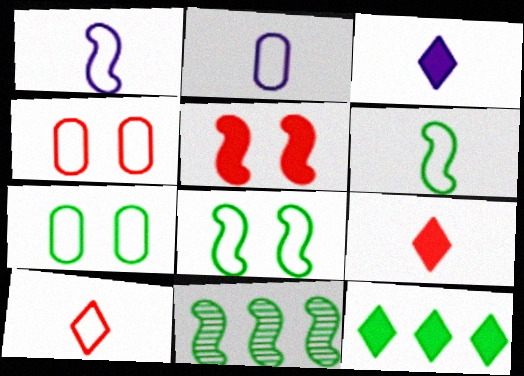[[1, 5, 11], 
[2, 6, 10], 
[3, 4, 11]]